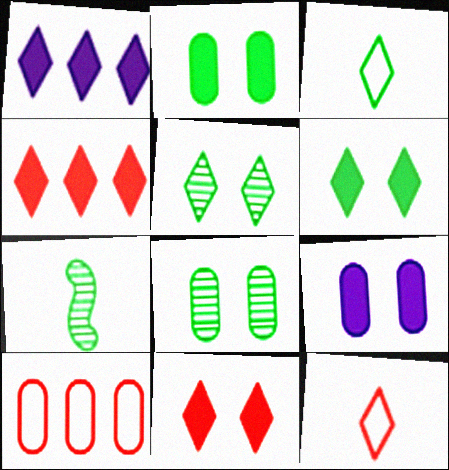[[1, 5, 12]]